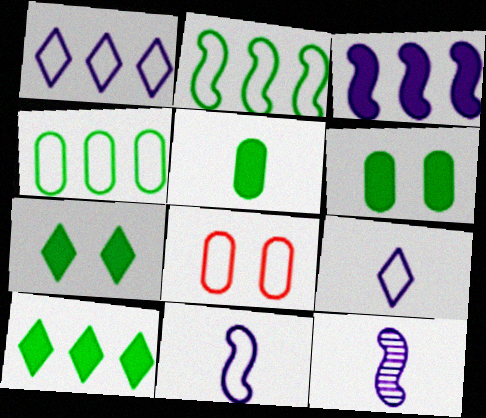[[2, 8, 9], 
[8, 10, 12]]